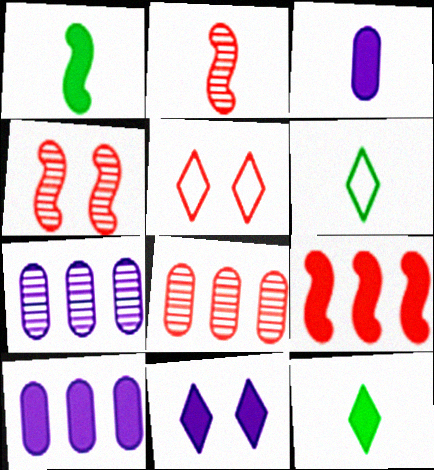[[1, 5, 7], 
[2, 3, 6], 
[4, 6, 10]]